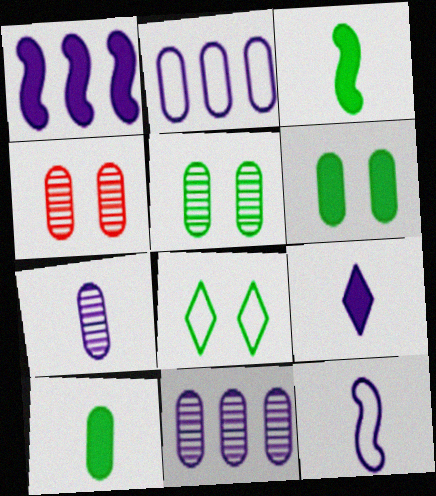[[2, 4, 10], 
[7, 9, 12]]